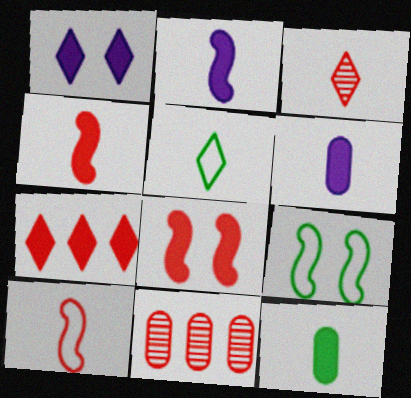[]